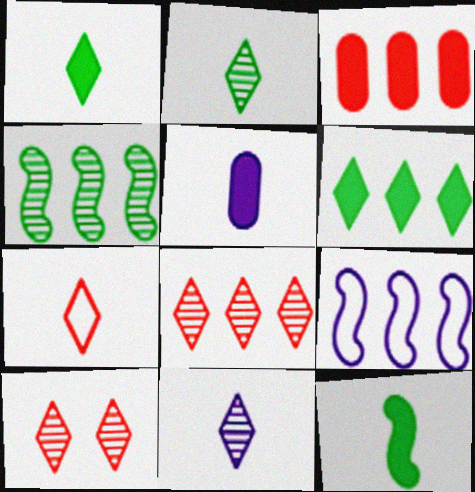[[1, 7, 11]]